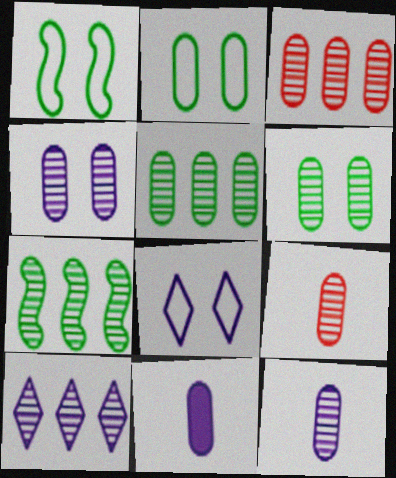[[2, 3, 11], 
[3, 6, 12], 
[3, 7, 10], 
[4, 5, 9]]